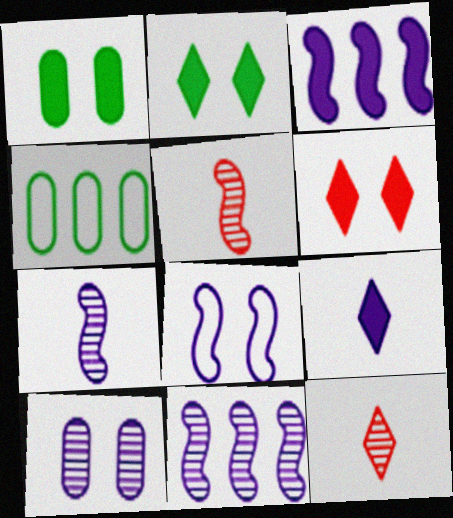[[3, 7, 8], 
[4, 6, 7]]